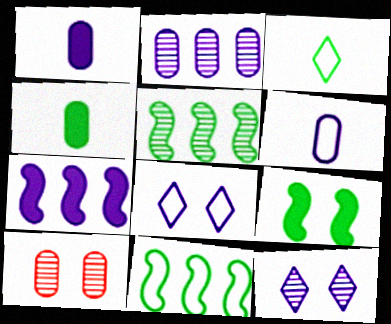[[3, 7, 10], 
[6, 7, 12], 
[8, 9, 10]]